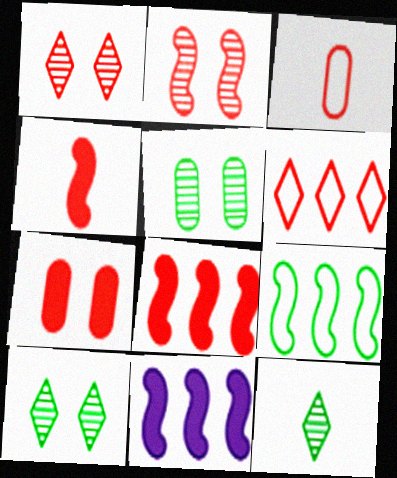[[1, 3, 8], 
[3, 10, 11]]